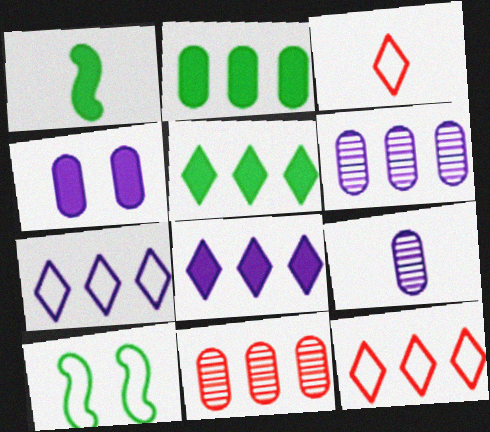[[1, 3, 9]]